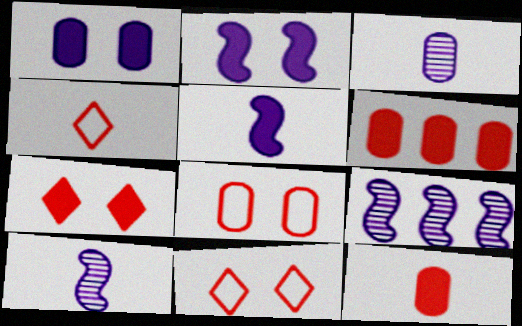[]